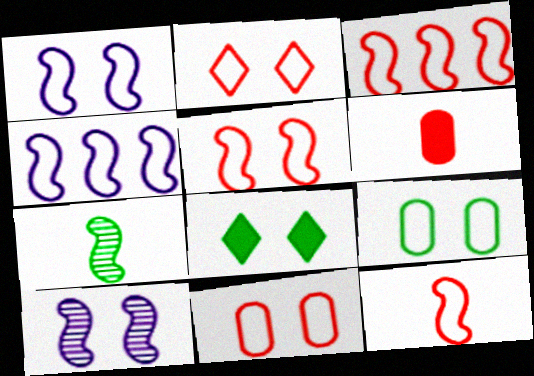[[1, 2, 9], 
[2, 5, 11], 
[3, 5, 12], 
[8, 10, 11]]